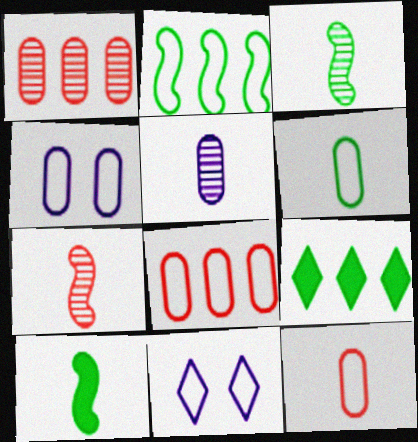[[1, 10, 11], 
[2, 11, 12], 
[4, 6, 8], 
[4, 7, 9]]